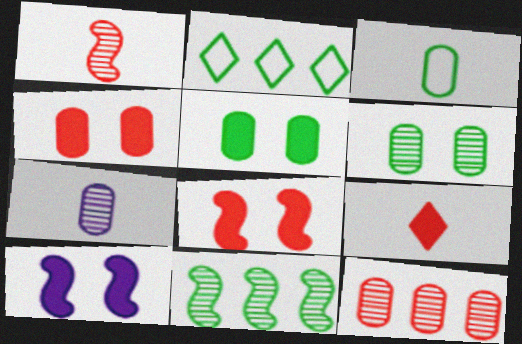[[2, 7, 8], 
[6, 7, 12]]